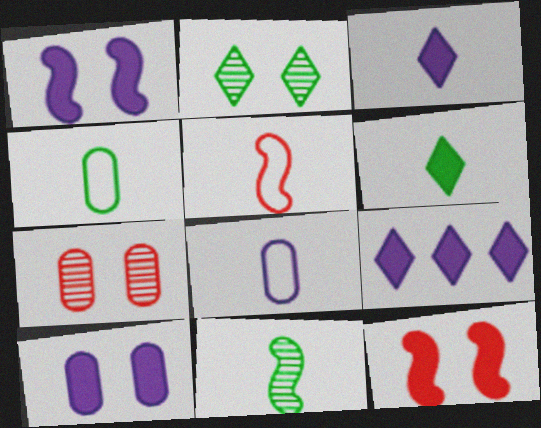[[4, 6, 11]]